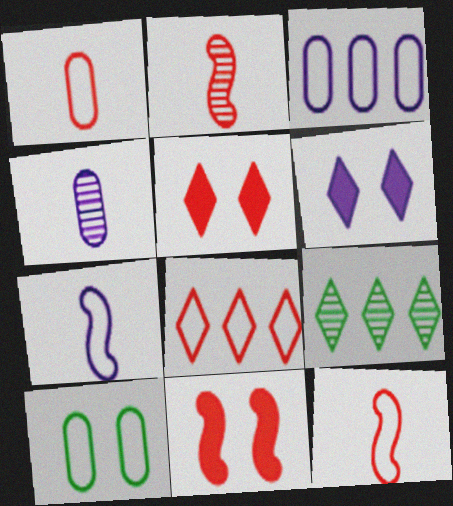[[1, 3, 10], 
[7, 8, 10]]